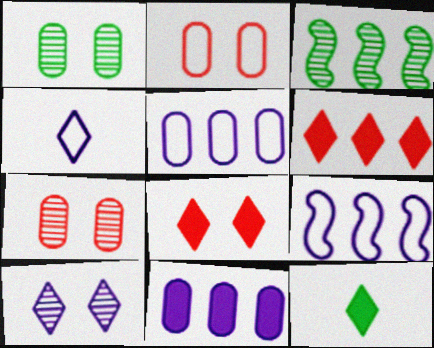[[3, 5, 6], 
[7, 9, 12]]